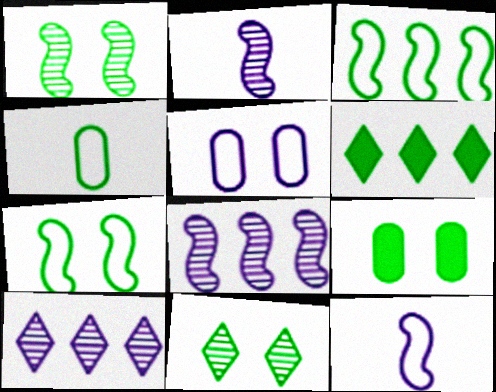[[1, 4, 6], 
[7, 9, 11]]